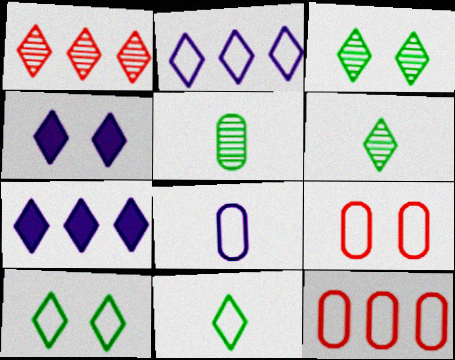[[1, 4, 11]]